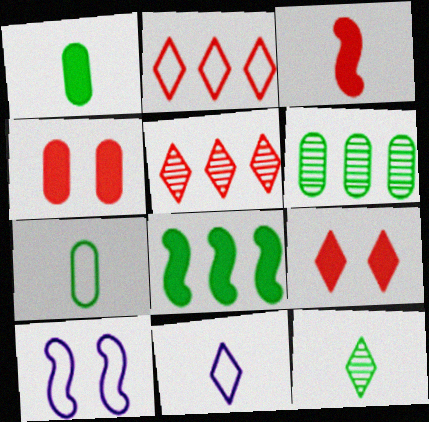[[1, 5, 10], 
[2, 7, 10]]